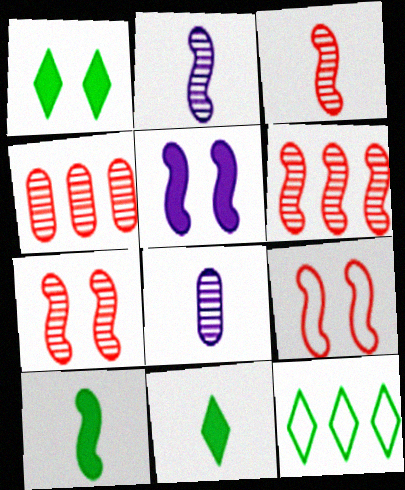[[3, 6, 7]]